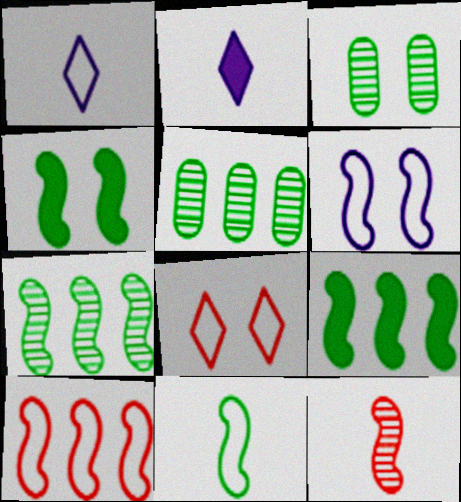[[2, 3, 10], 
[4, 7, 11], 
[6, 9, 12], 
[6, 10, 11]]